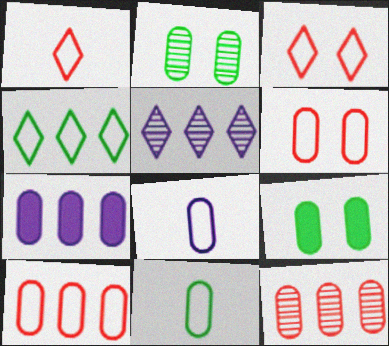[[8, 9, 12]]